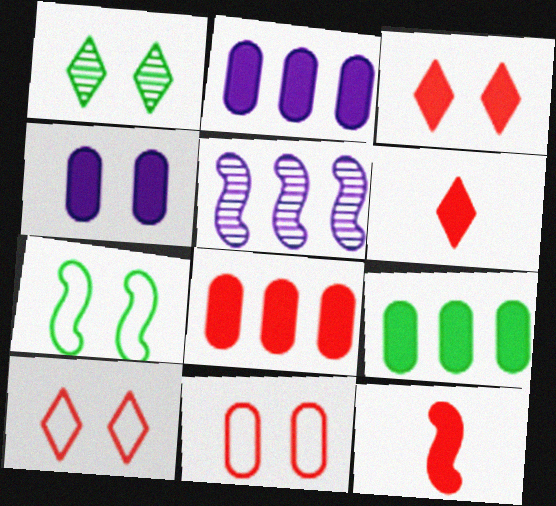[[2, 8, 9], 
[3, 8, 12], 
[5, 7, 12]]